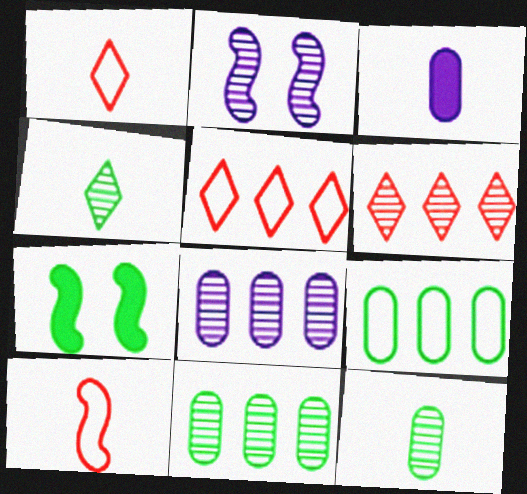[[1, 7, 8], 
[2, 6, 12], 
[3, 4, 10], 
[4, 7, 9]]